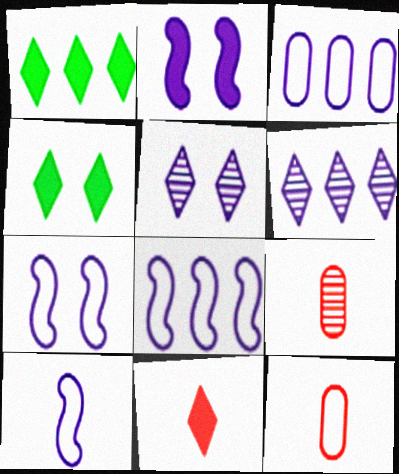[[1, 7, 9], 
[4, 8, 9], 
[7, 8, 10]]